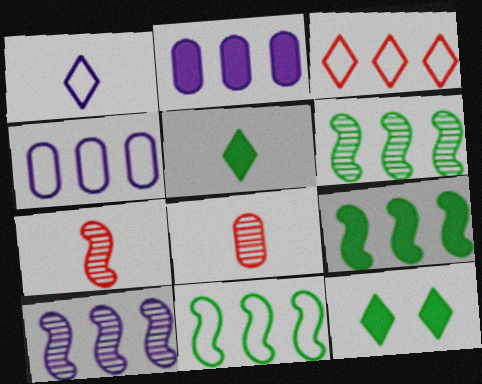[[2, 3, 6], 
[3, 4, 11], 
[4, 7, 12], 
[6, 9, 11]]